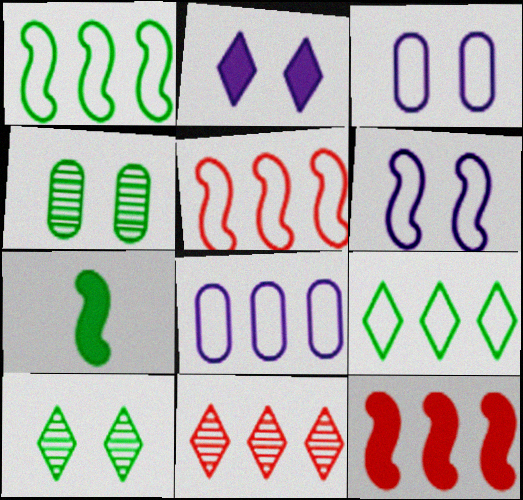[[3, 7, 11], 
[4, 7, 9], 
[5, 8, 9]]